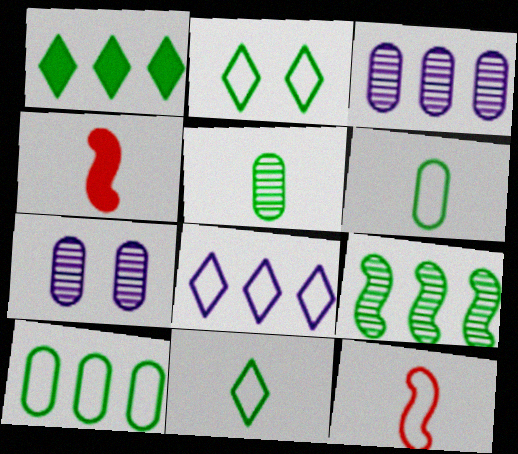[[1, 7, 12], 
[1, 9, 10], 
[2, 3, 4]]